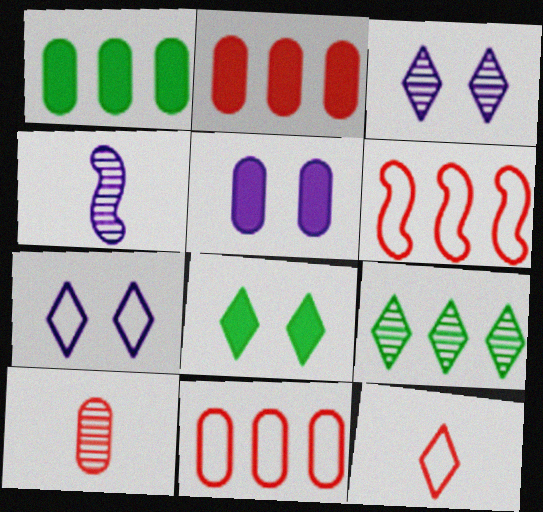[[4, 8, 11]]